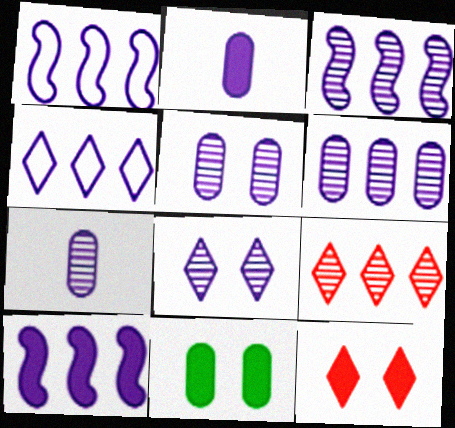[[1, 2, 8], 
[1, 3, 10], 
[3, 7, 8], 
[4, 6, 10], 
[5, 6, 7]]